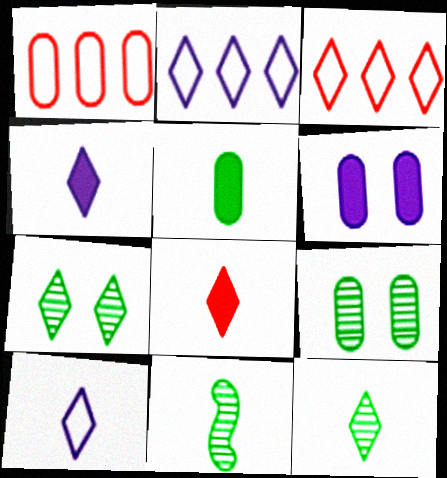[[2, 7, 8], 
[3, 4, 7], 
[3, 6, 11], 
[8, 10, 12]]